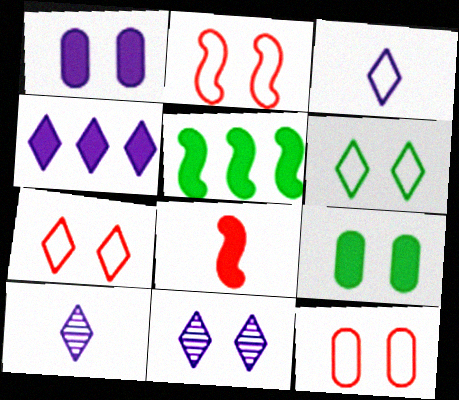[[2, 7, 12], 
[2, 9, 11], 
[3, 4, 11], 
[4, 8, 9], 
[5, 10, 12]]